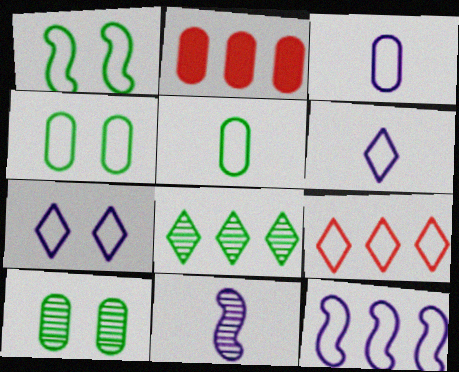[[1, 3, 9], 
[2, 3, 10], 
[2, 8, 12], 
[3, 7, 12]]